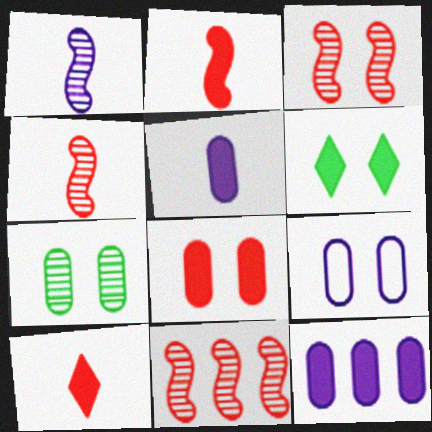[[2, 6, 12], 
[3, 4, 11], 
[3, 6, 9], 
[7, 8, 9]]